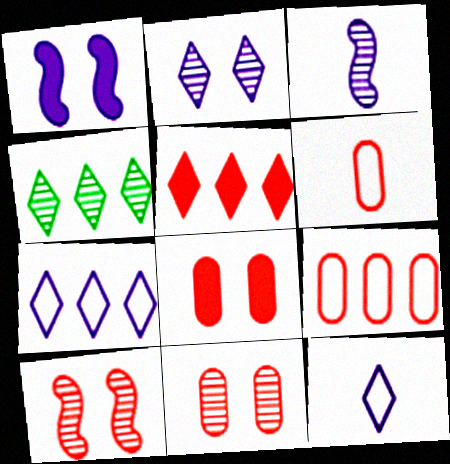[[1, 4, 6], 
[3, 4, 11], 
[4, 5, 7], 
[5, 6, 10]]